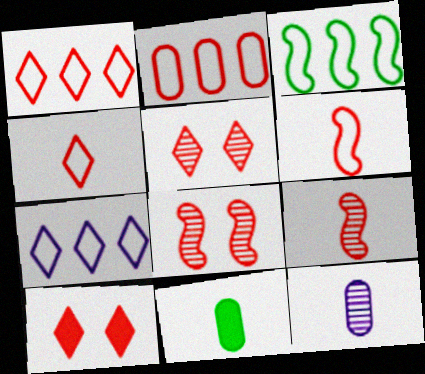[[2, 3, 7], 
[2, 9, 10], 
[3, 10, 12], 
[7, 8, 11]]